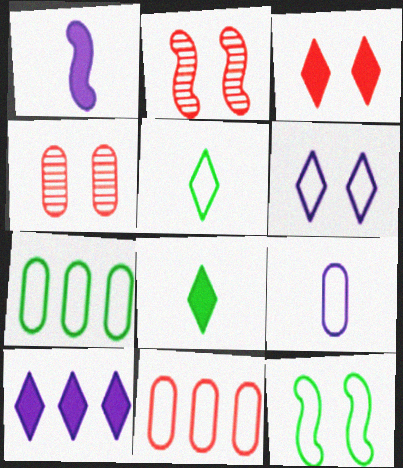[[3, 8, 10], 
[5, 7, 12]]